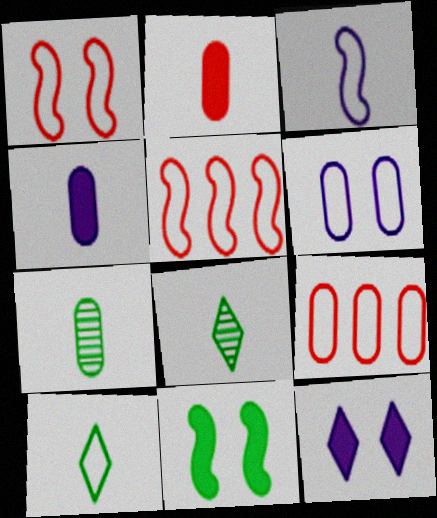[[2, 3, 8], 
[5, 6, 10], 
[5, 7, 12]]